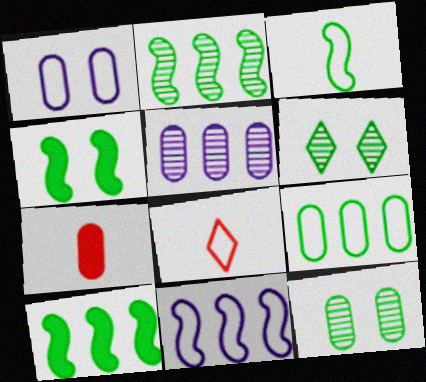[[2, 3, 4], 
[4, 5, 8], 
[6, 7, 11]]